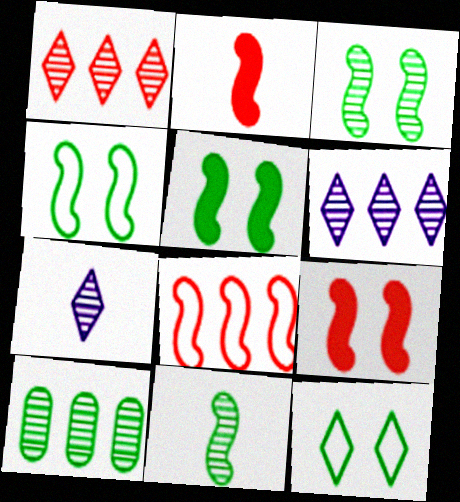[[3, 4, 5]]